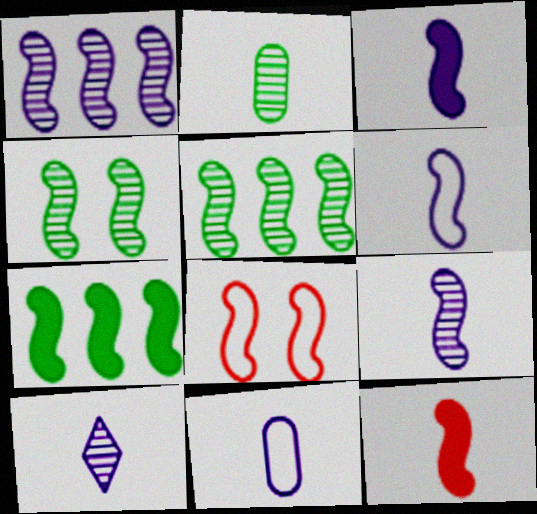[[3, 5, 8], 
[3, 6, 9], 
[3, 10, 11], 
[7, 8, 9]]